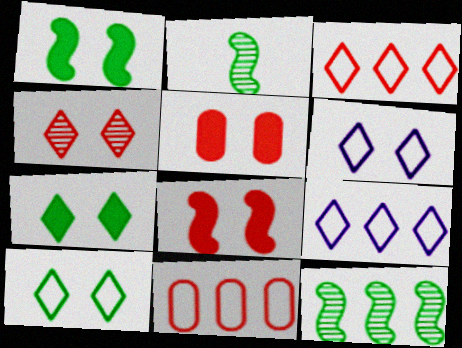[[2, 5, 9], 
[4, 6, 7]]